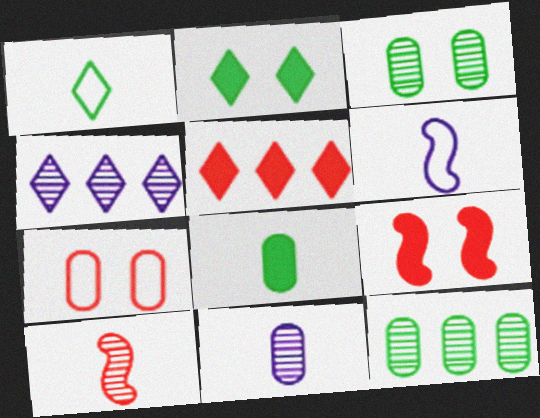[[3, 4, 10], 
[3, 5, 6], 
[5, 7, 10]]